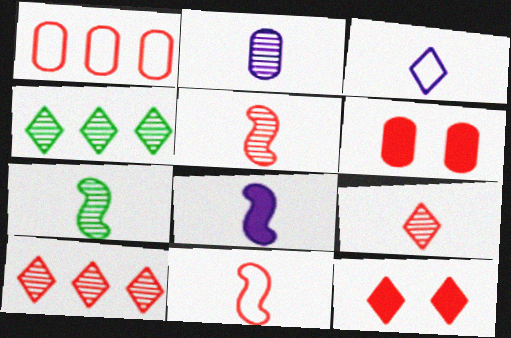[[1, 5, 12], 
[2, 3, 8], 
[2, 7, 9], 
[3, 4, 12], 
[6, 10, 11], 
[7, 8, 11]]